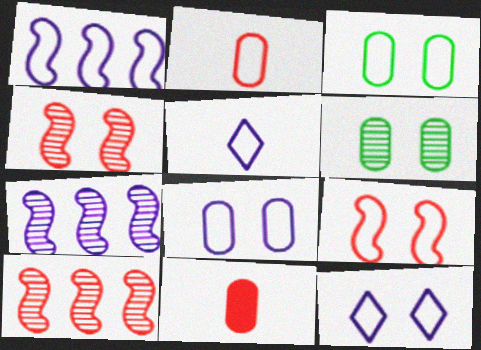[[1, 5, 8], 
[3, 9, 12]]